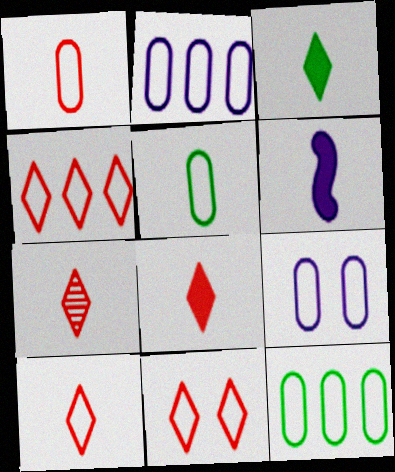[[1, 9, 12], 
[4, 10, 11], 
[5, 6, 7], 
[7, 8, 10]]